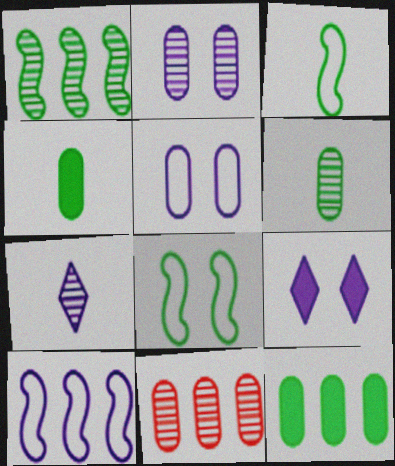[[2, 6, 11], 
[3, 9, 11], 
[4, 5, 11]]